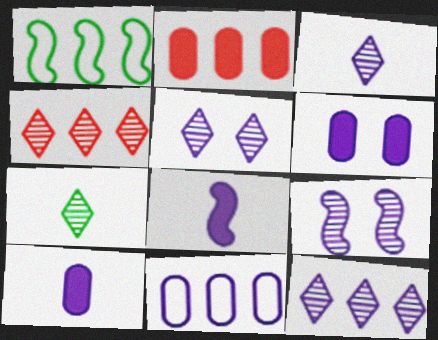[[1, 2, 12], 
[3, 5, 12], 
[4, 5, 7], 
[5, 8, 11]]